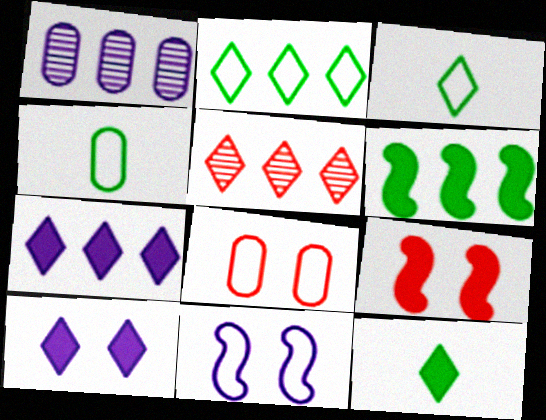[[1, 3, 9], 
[2, 5, 7], 
[3, 5, 10]]